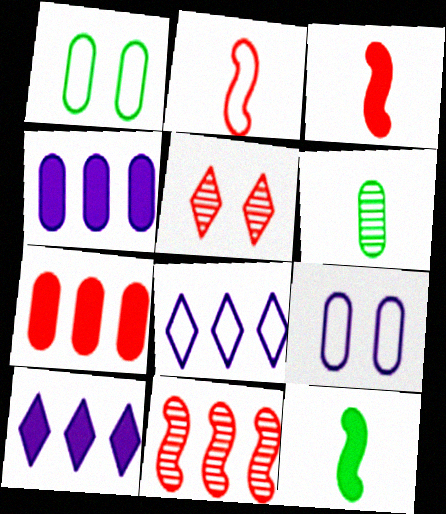[[1, 2, 8], 
[2, 5, 7], 
[6, 7, 9]]